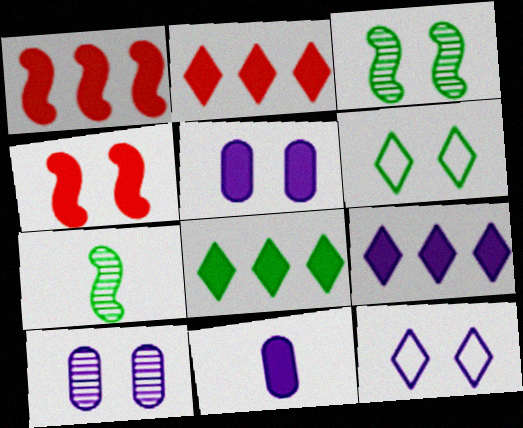[[2, 8, 9], 
[4, 6, 10], 
[4, 8, 11]]